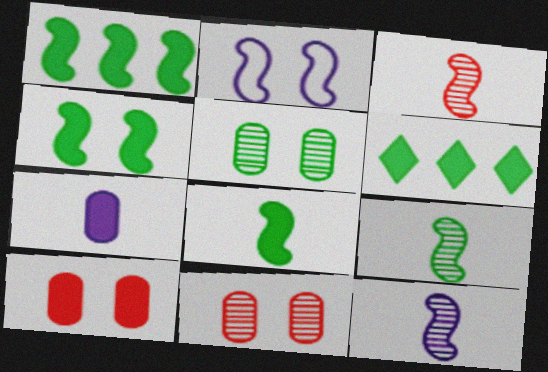[[1, 2, 3], 
[1, 4, 8], 
[3, 9, 12]]